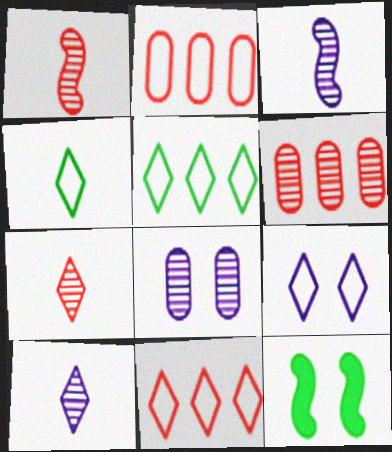[[2, 10, 12], 
[4, 9, 11]]